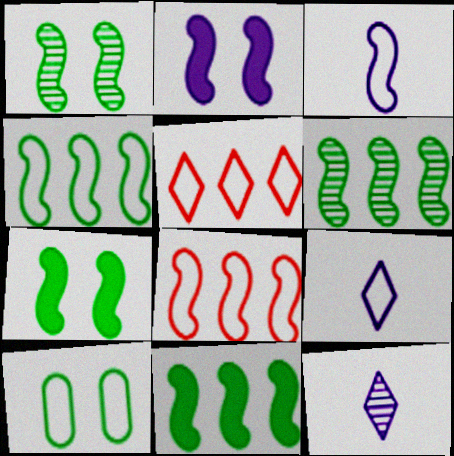[[3, 5, 10], 
[4, 6, 11], 
[8, 9, 10]]